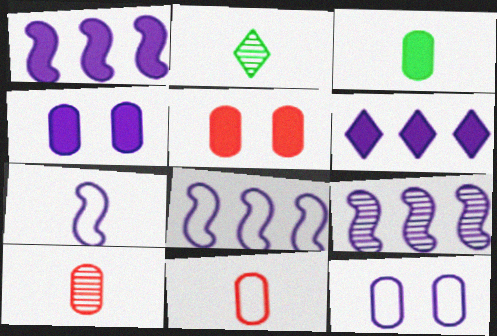[[1, 8, 9], 
[2, 5, 8]]